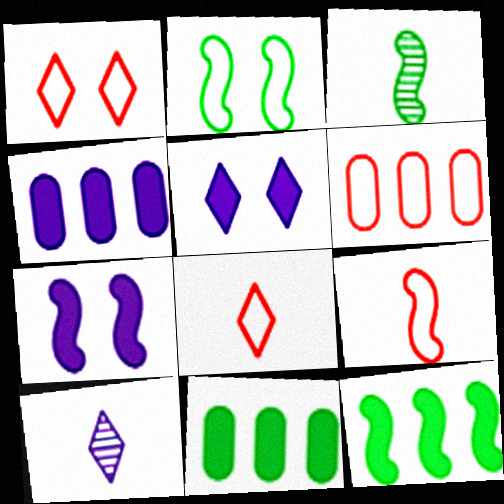[[1, 3, 4], 
[1, 6, 9], 
[2, 3, 12], 
[3, 5, 6]]